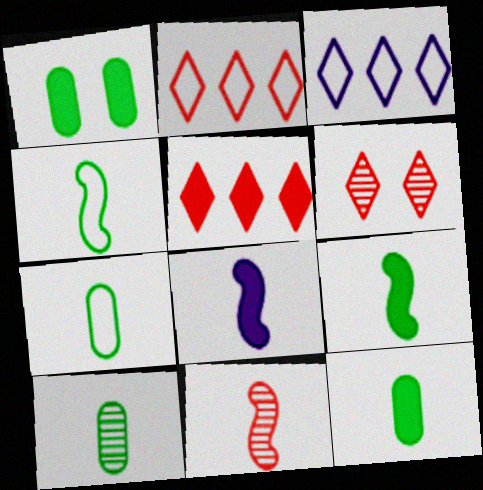[[1, 3, 11], 
[1, 5, 8], 
[4, 8, 11], 
[7, 10, 12]]